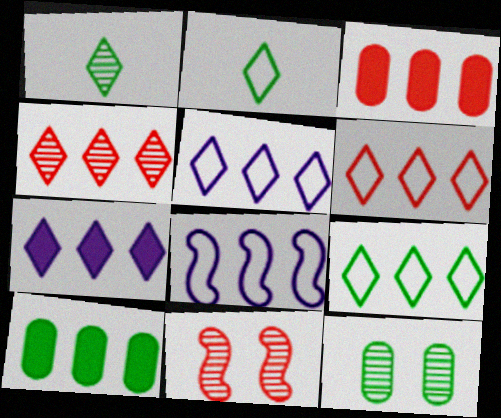[[4, 7, 9], 
[4, 8, 10], 
[5, 6, 9]]